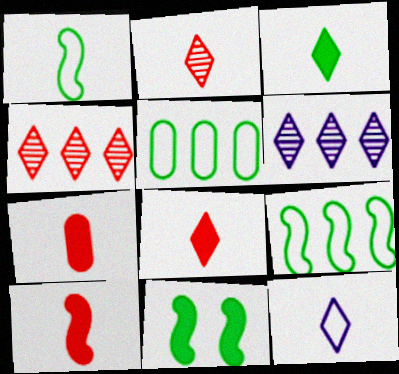[[2, 3, 12], 
[7, 8, 10]]